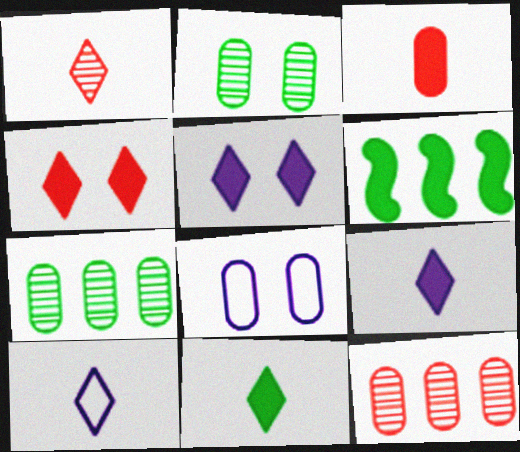[[1, 6, 8], 
[1, 10, 11], 
[3, 5, 6], 
[3, 7, 8]]